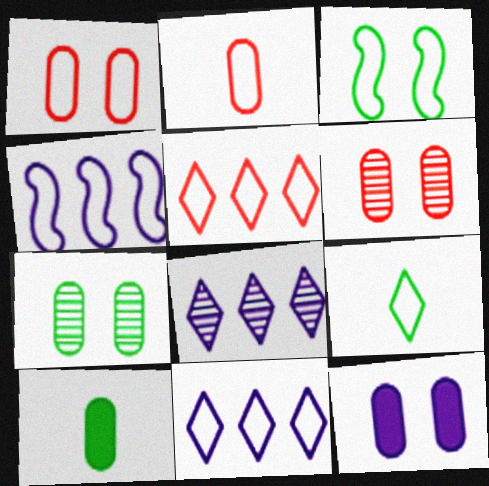[[1, 4, 9], 
[1, 7, 12], 
[2, 3, 11]]